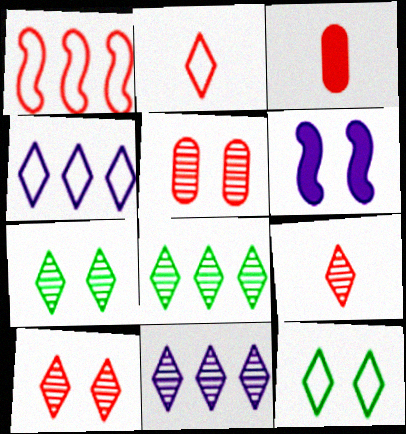[[1, 3, 10], 
[2, 4, 12], 
[5, 6, 12], 
[7, 9, 11]]